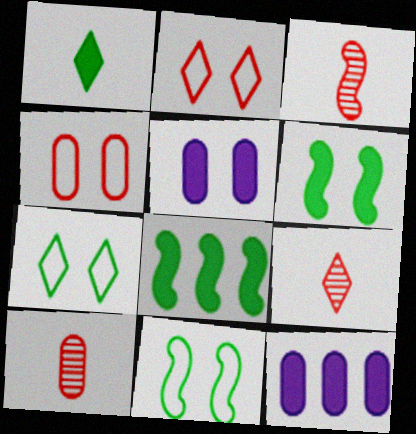[[3, 7, 12], 
[3, 9, 10], 
[9, 11, 12]]